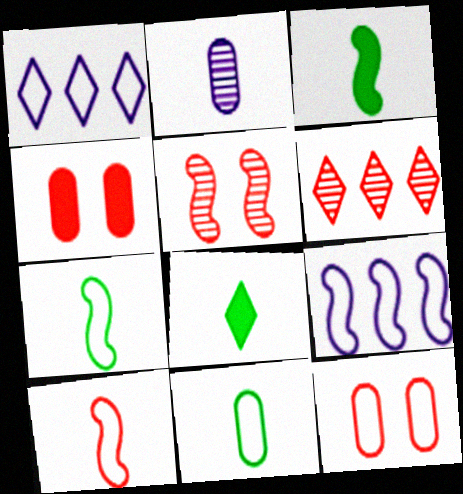[[1, 7, 12], 
[2, 8, 10], 
[3, 5, 9], 
[4, 6, 10]]